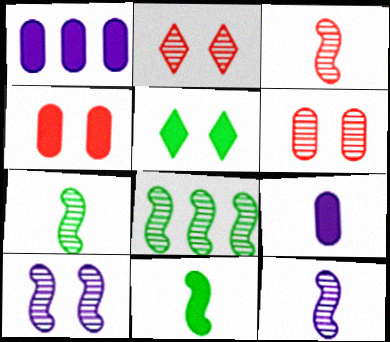[[3, 7, 12], 
[3, 8, 10]]